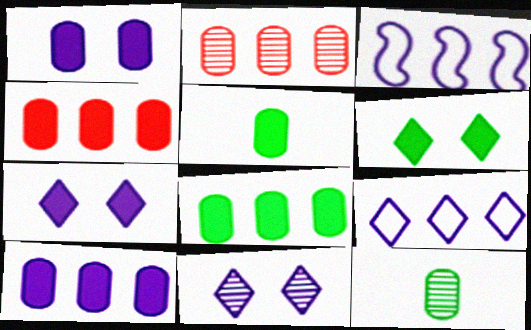[[1, 4, 5], 
[4, 8, 10]]